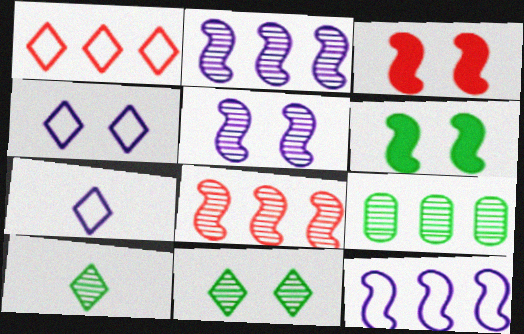[[3, 7, 9]]